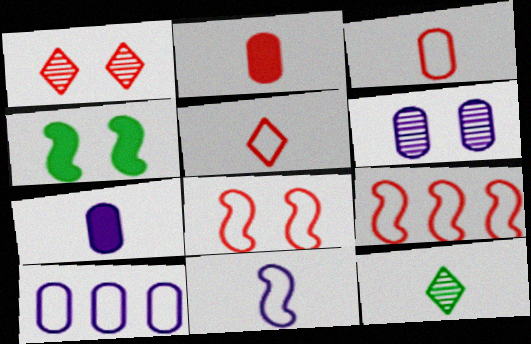[[1, 2, 9], 
[2, 11, 12], 
[6, 7, 10]]